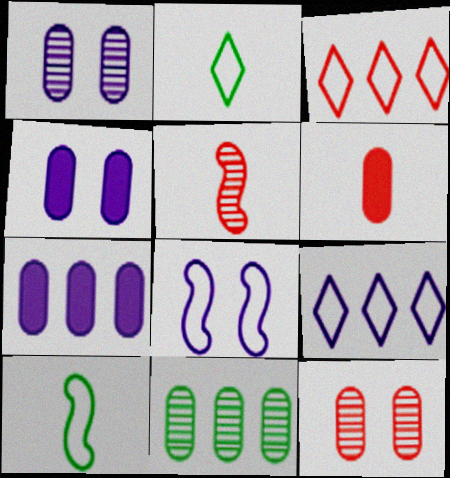[]